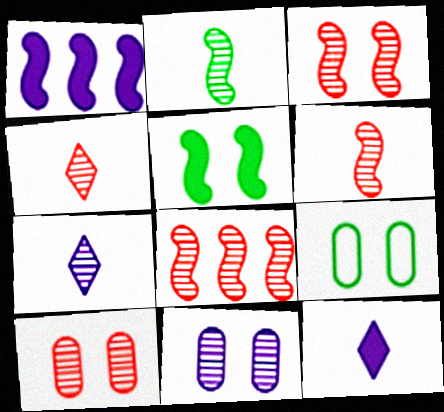[[1, 4, 9], 
[3, 6, 8], 
[4, 8, 10], 
[8, 9, 12]]